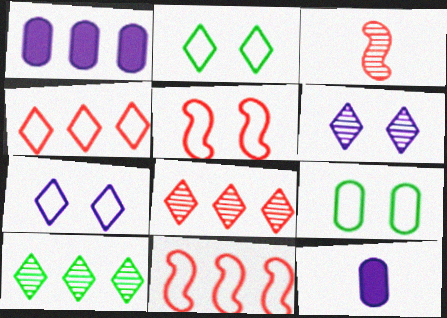[[1, 2, 3], 
[1, 10, 11], 
[5, 7, 9], 
[5, 10, 12]]